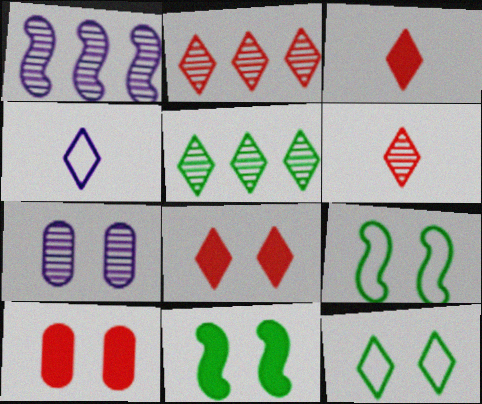[[4, 5, 8], 
[7, 8, 9]]